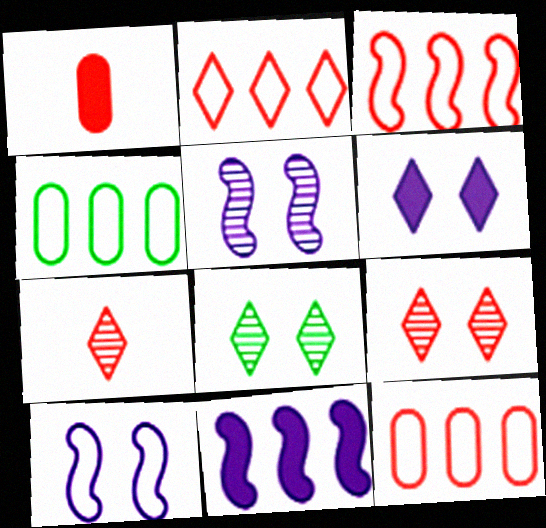[[1, 3, 9], 
[2, 3, 12]]